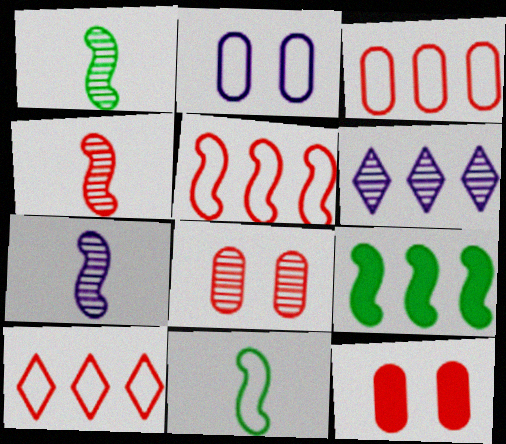[[1, 4, 7], 
[1, 6, 8], 
[2, 10, 11], 
[3, 5, 10], 
[3, 6, 9], 
[4, 10, 12], 
[6, 11, 12]]